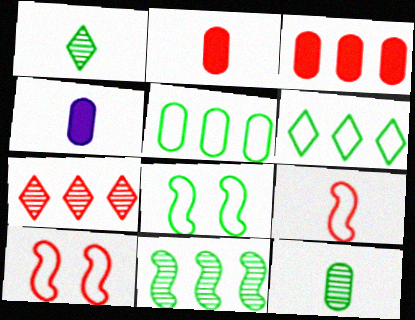[[1, 4, 9], 
[2, 7, 10], 
[4, 7, 8]]